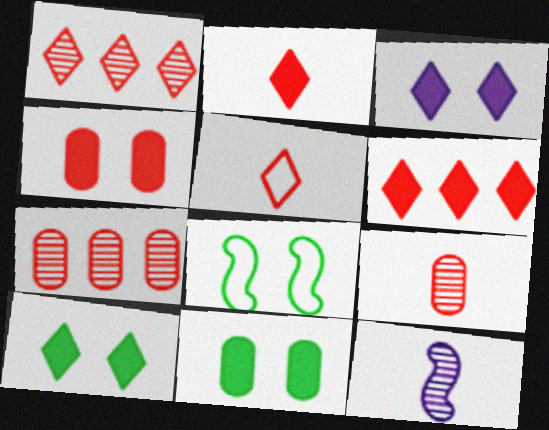[]